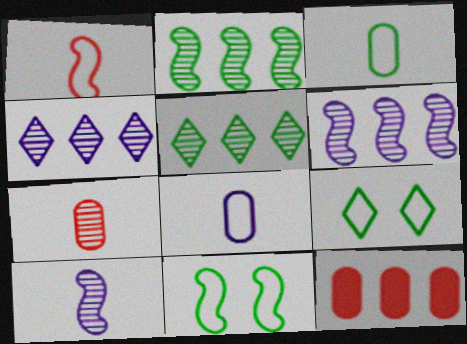[[9, 10, 12]]